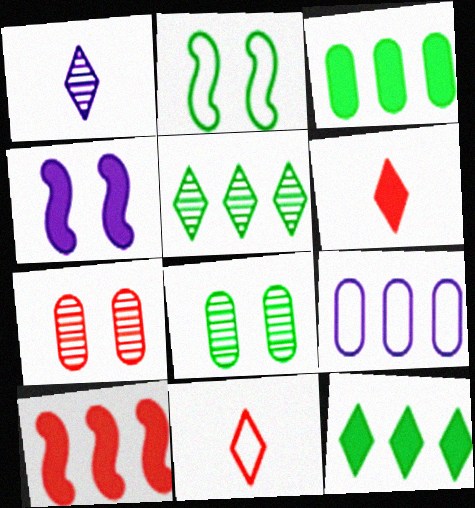[[1, 4, 9], 
[2, 9, 11], 
[3, 4, 6], 
[5, 9, 10], 
[7, 10, 11]]